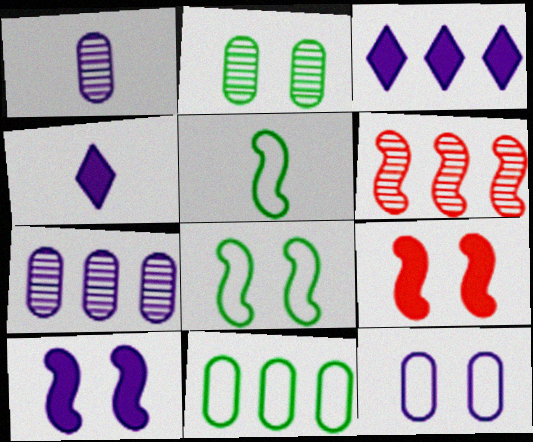[[3, 6, 11], 
[5, 6, 10]]